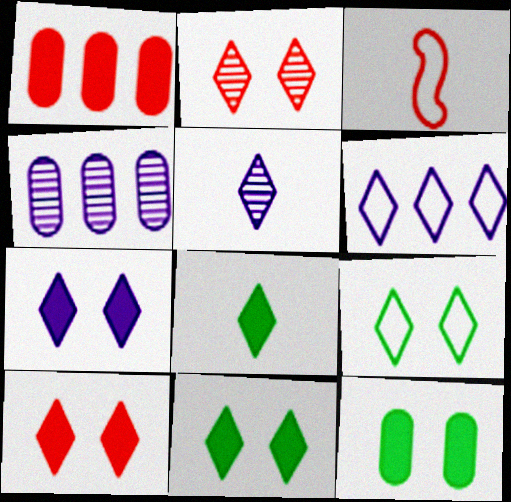[[1, 2, 3], 
[2, 6, 8], 
[2, 7, 9], 
[3, 4, 11], 
[5, 6, 7], 
[7, 10, 11]]